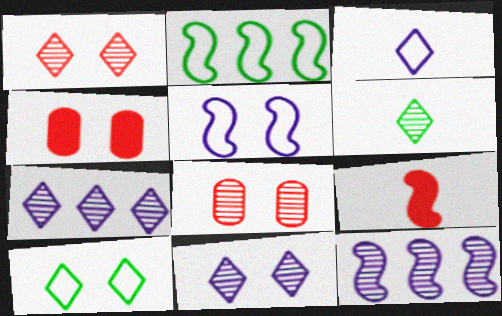[[1, 6, 7], 
[6, 8, 12]]